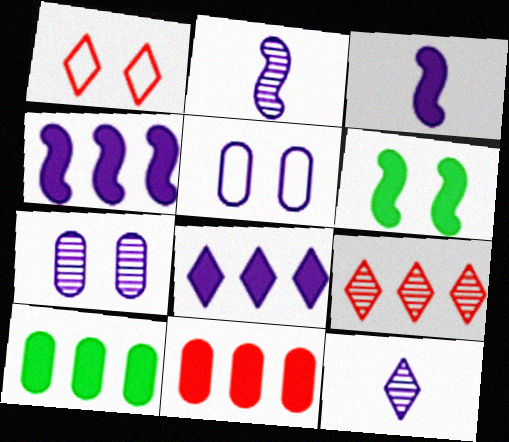[[1, 2, 10], 
[1, 6, 7], 
[2, 5, 8], 
[4, 5, 12]]